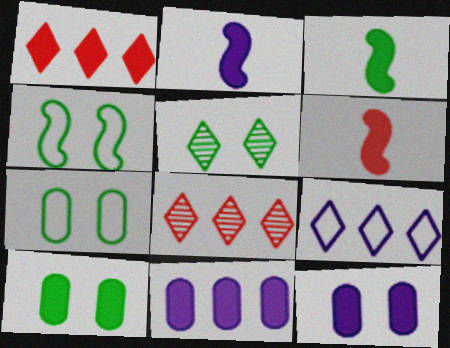[[1, 2, 10], 
[1, 3, 12], 
[2, 3, 6], 
[2, 7, 8], 
[4, 5, 10]]